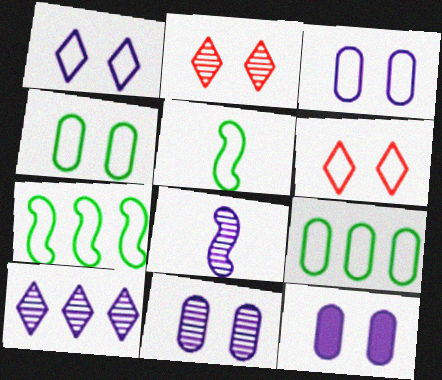[[3, 11, 12], 
[8, 10, 11]]